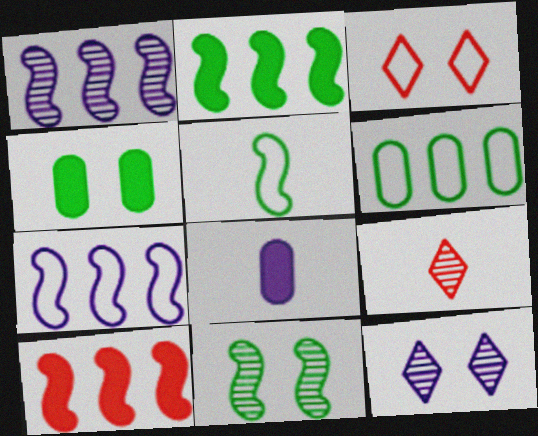[[2, 5, 11], 
[4, 7, 9], 
[5, 8, 9], 
[7, 8, 12]]